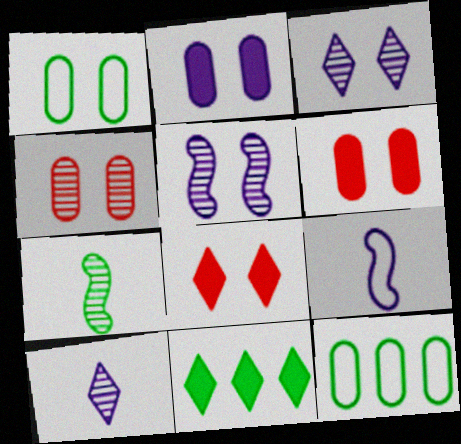[[1, 2, 4], 
[1, 5, 8], 
[1, 7, 11], 
[4, 9, 11]]